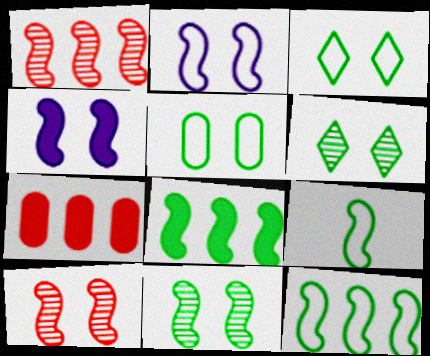[[1, 4, 9], 
[8, 9, 11]]